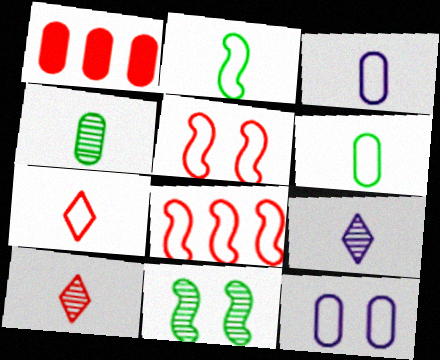[[1, 4, 12], 
[1, 5, 10], 
[2, 3, 7]]